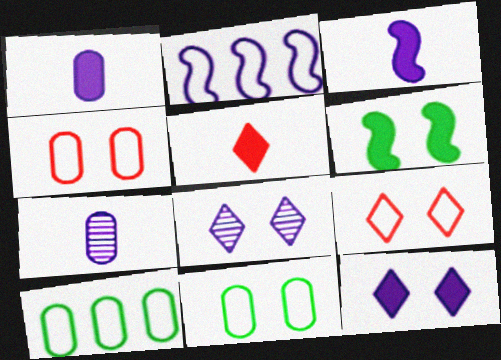[[1, 2, 8], 
[2, 7, 12], 
[4, 6, 8]]